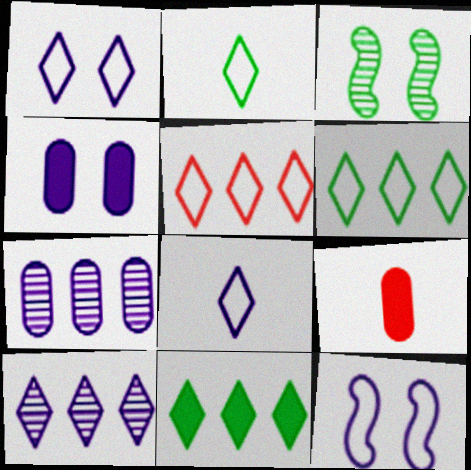[[1, 2, 5], 
[5, 10, 11]]